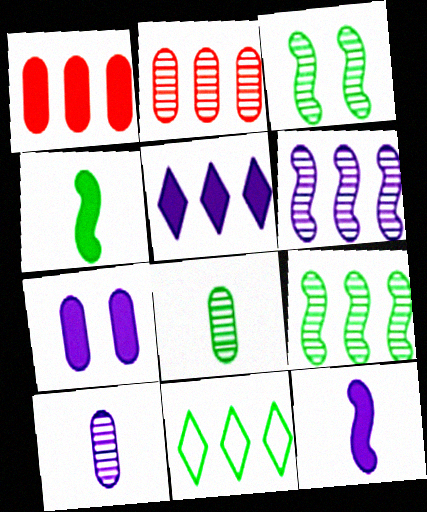[[1, 6, 11], 
[5, 7, 12]]